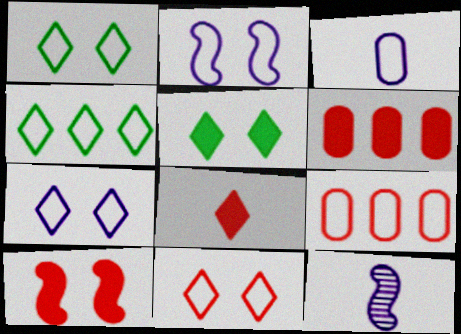[[1, 6, 12], 
[1, 7, 11], 
[5, 9, 12], 
[6, 8, 10]]